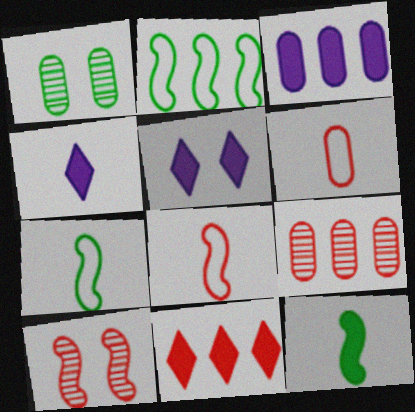[[1, 3, 6], 
[5, 7, 9], 
[6, 10, 11]]